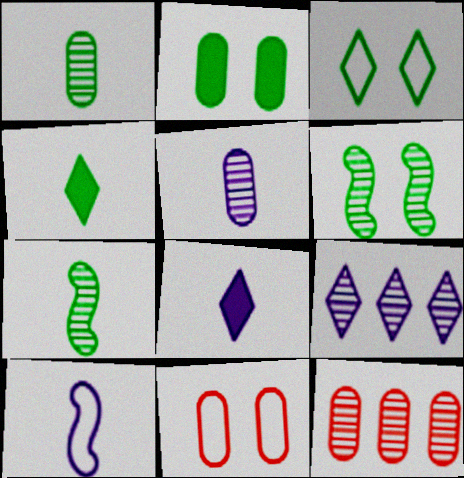[[2, 3, 6], 
[5, 8, 10]]